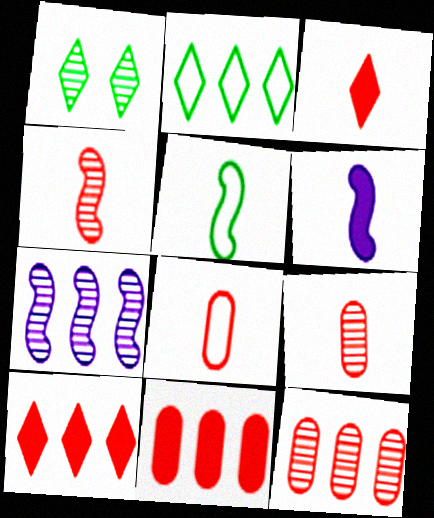[[1, 7, 9], 
[2, 7, 11], 
[3, 4, 8], 
[4, 5, 6]]